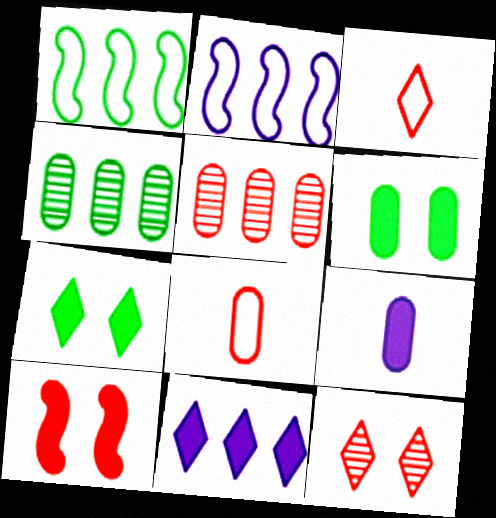[[1, 5, 11], 
[1, 9, 12], 
[3, 5, 10]]